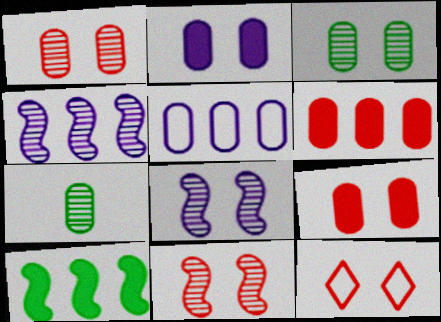[[5, 7, 9], 
[9, 11, 12]]